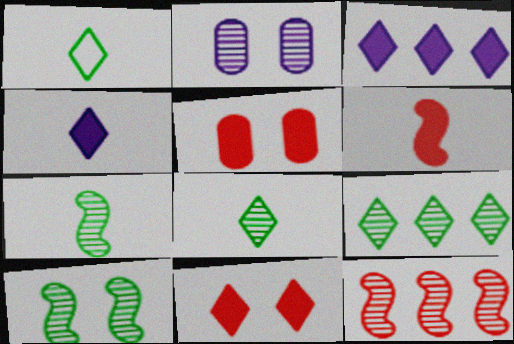[[2, 8, 12]]